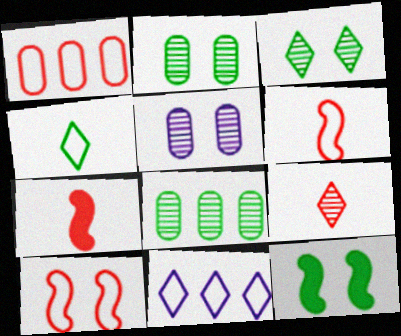[[2, 7, 11], 
[4, 8, 12]]